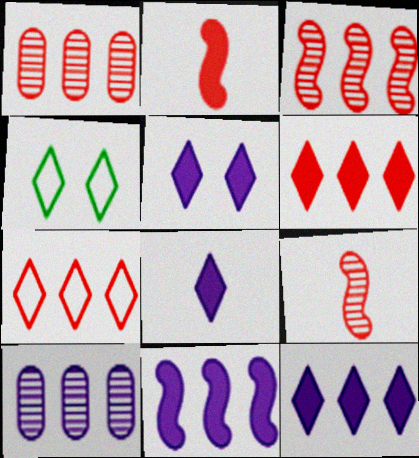[[2, 4, 10], 
[5, 8, 12]]